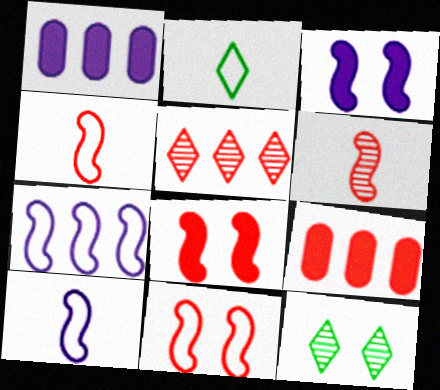[[1, 4, 12], 
[9, 10, 12]]